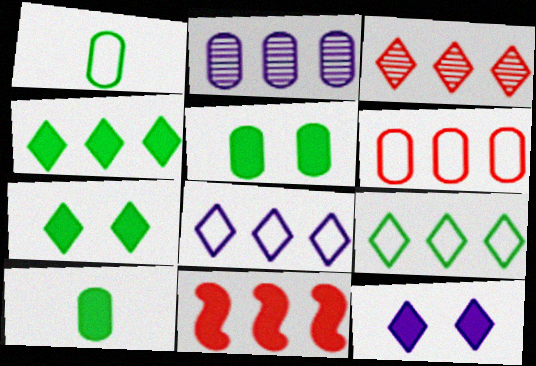[[2, 9, 11], 
[3, 4, 8], 
[3, 6, 11], 
[10, 11, 12]]